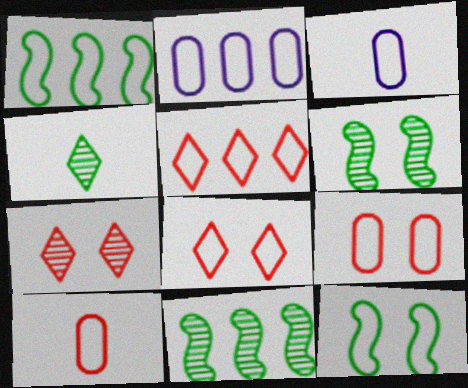[[1, 2, 5], 
[1, 3, 8], 
[3, 5, 12]]